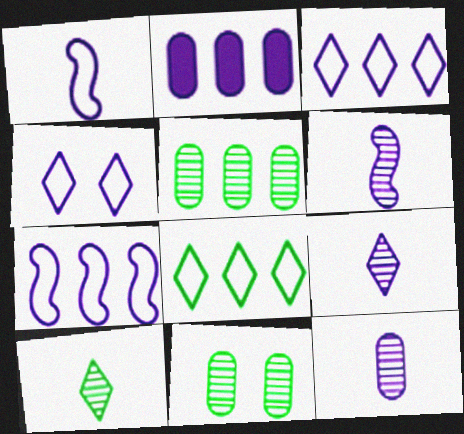[[2, 4, 6], 
[6, 9, 12]]